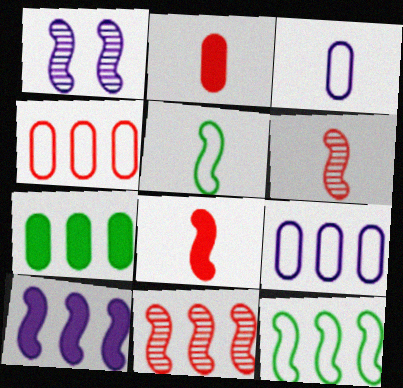[[1, 8, 12], 
[10, 11, 12]]